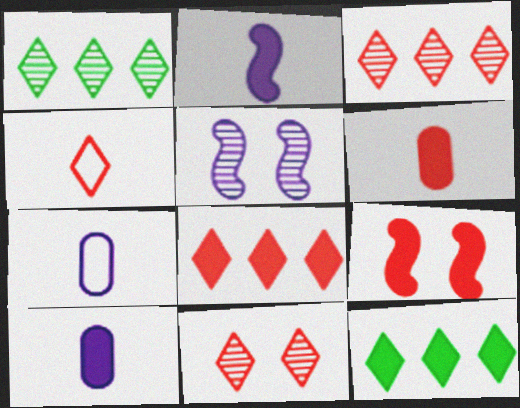[[1, 7, 9], 
[4, 8, 11], 
[6, 8, 9], 
[9, 10, 12]]